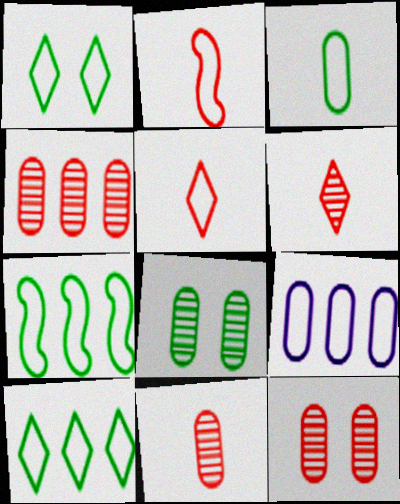[[1, 2, 9], 
[1, 3, 7], 
[4, 11, 12]]